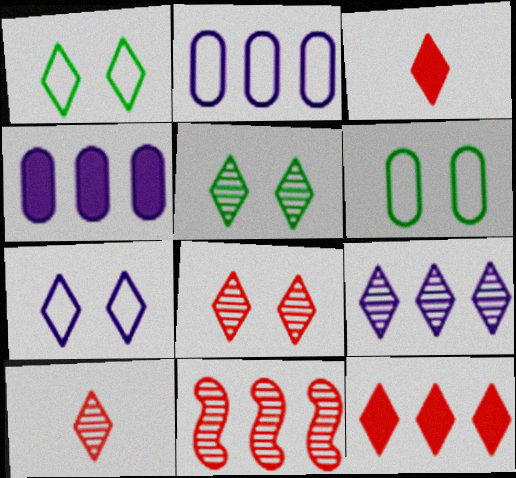[[1, 3, 9], 
[5, 9, 10]]